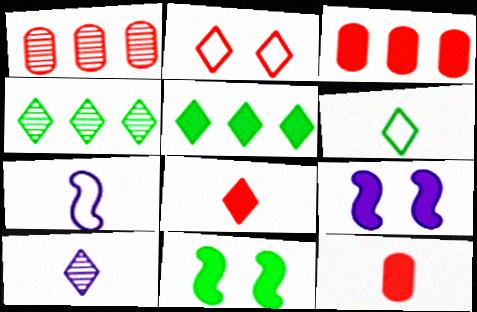[[1, 6, 9], 
[2, 5, 10], 
[5, 9, 12], 
[6, 8, 10]]